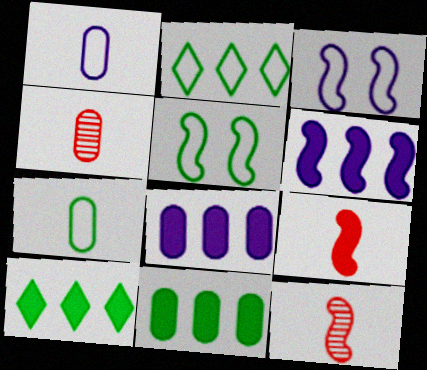[[2, 5, 7], 
[3, 4, 10], 
[5, 6, 12]]